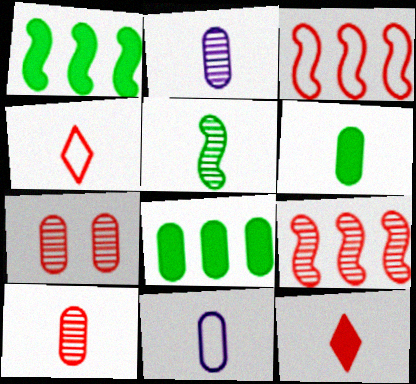[[3, 7, 12], 
[5, 11, 12], 
[6, 10, 11], 
[7, 8, 11]]